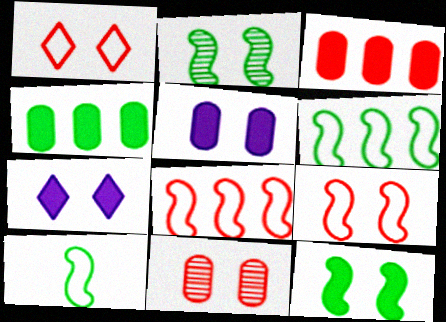[[1, 2, 5]]